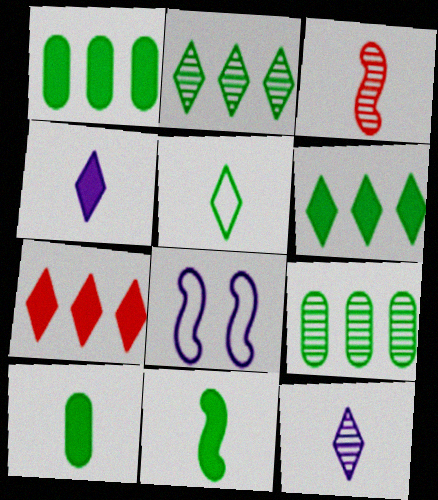[]